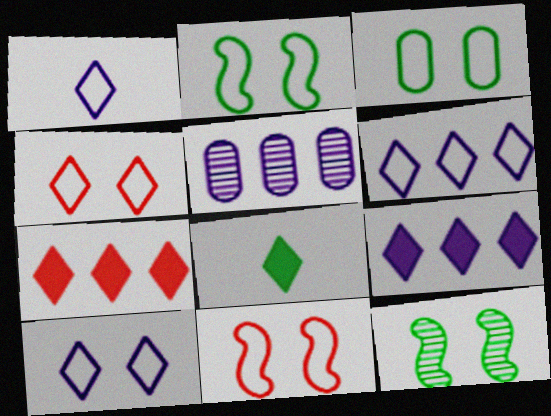[[1, 6, 10], 
[3, 10, 11], 
[5, 8, 11]]